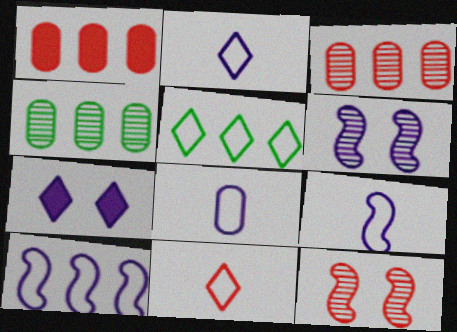[[1, 11, 12], 
[2, 8, 9]]